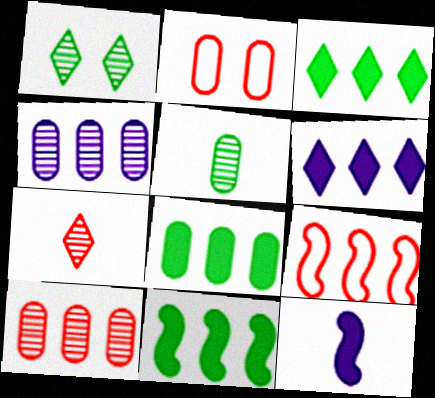[[3, 4, 9], 
[3, 8, 11]]